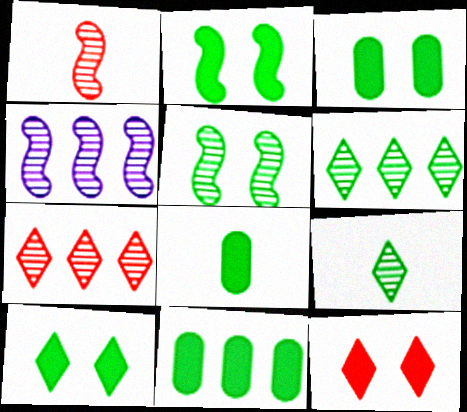[[1, 4, 5], 
[2, 3, 10], 
[3, 8, 11]]